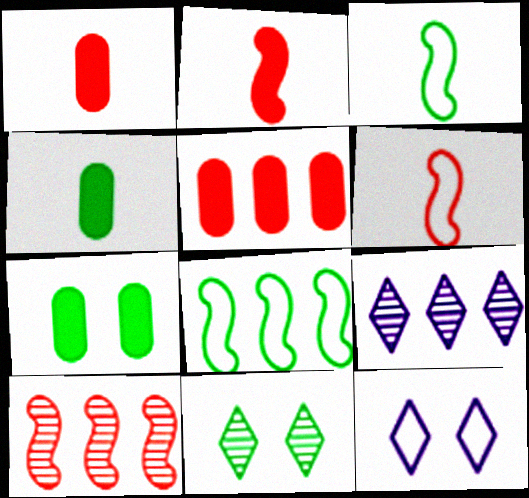[[4, 8, 11], 
[4, 10, 12], 
[5, 8, 9], 
[6, 7, 9]]